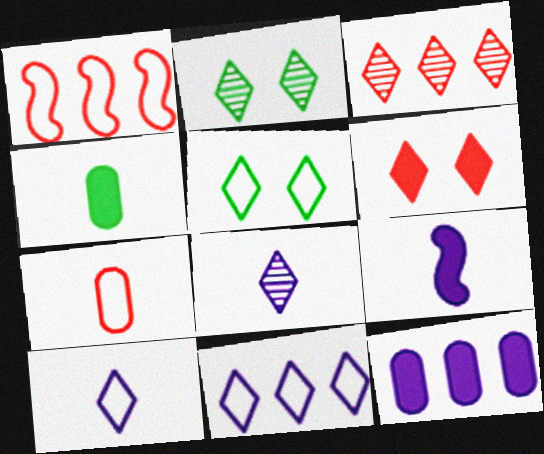[[2, 3, 8]]